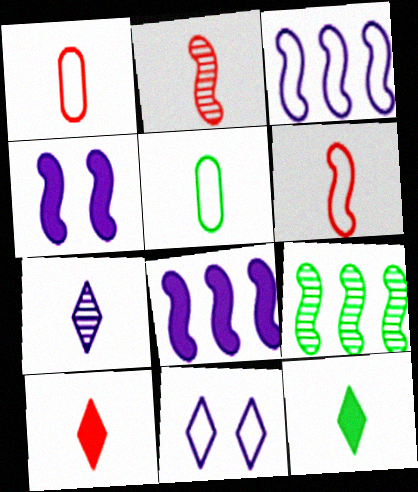[[1, 2, 10], 
[4, 6, 9]]